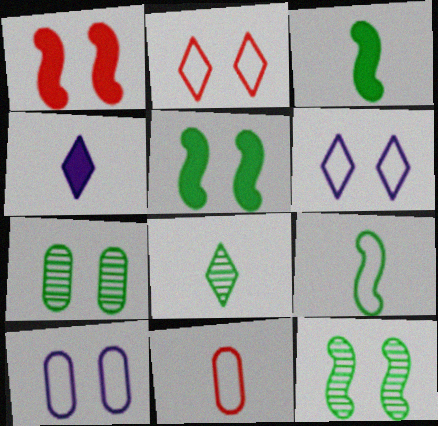[[1, 6, 7]]